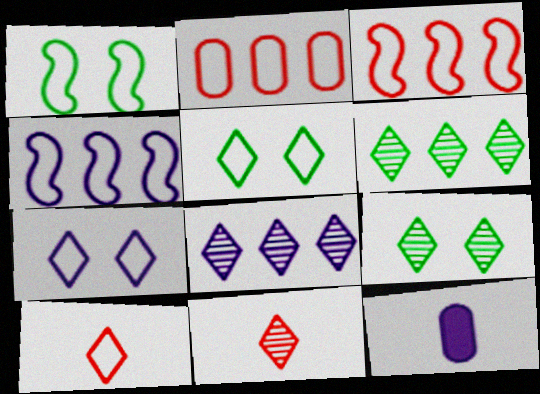[[3, 9, 12], 
[8, 9, 11]]